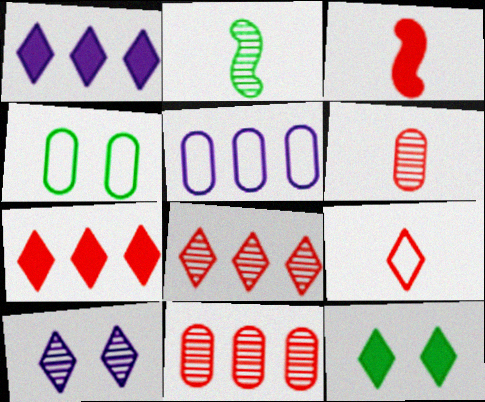[[2, 10, 11], 
[3, 6, 9]]